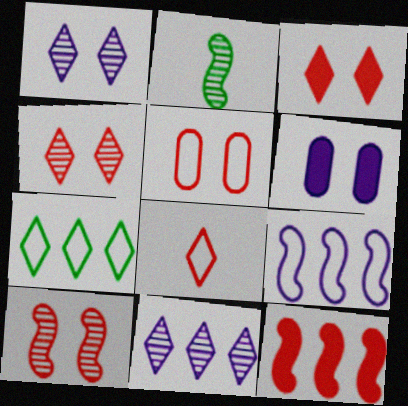[[3, 5, 10]]